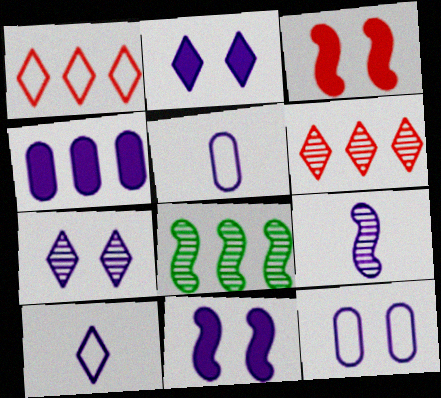[[1, 4, 8], 
[7, 11, 12]]